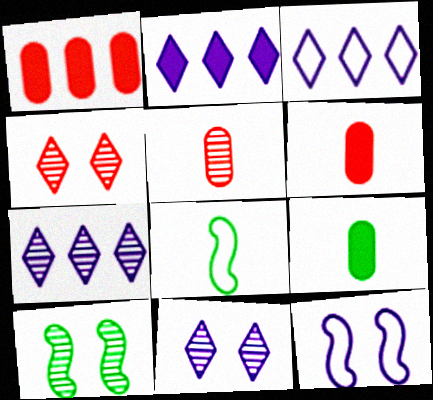[[1, 8, 11], 
[2, 3, 7], 
[3, 6, 10], 
[5, 7, 10]]